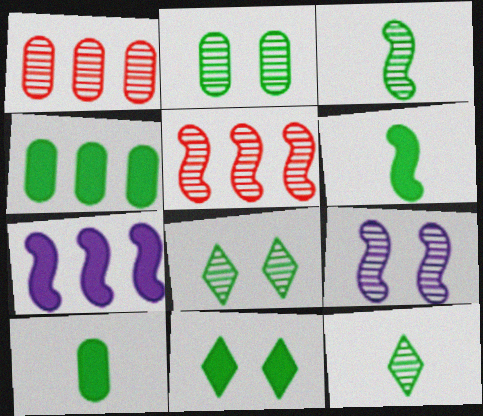[[1, 9, 12], 
[3, 5, 9], 
[4, 6, 11]]